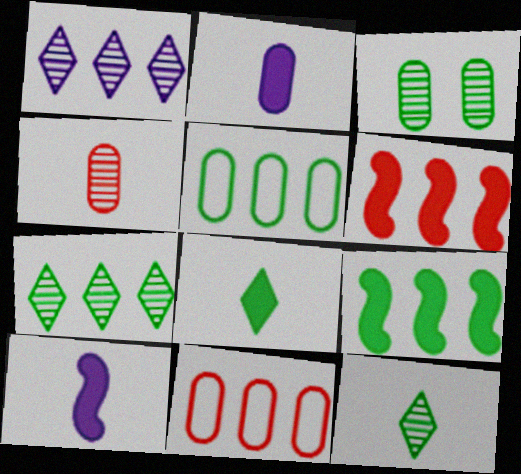[[1, 5, 6], 
[1, 9, 11], 
[2, 3, 11], 
[5, 7, 9]]